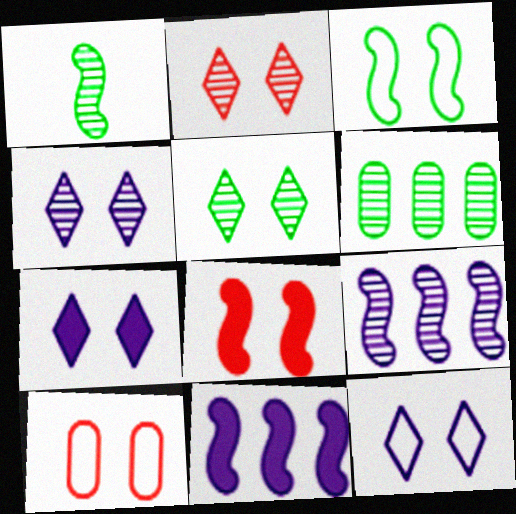[[1, 5, 6], 
[2, 4, 5], 
[2, 8, 10], 
[3, 10, 12], 
[4, 7, 12]]